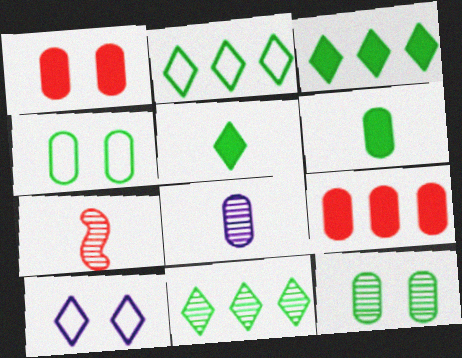[[2, 3, 11], 
[4, 8, 9]]